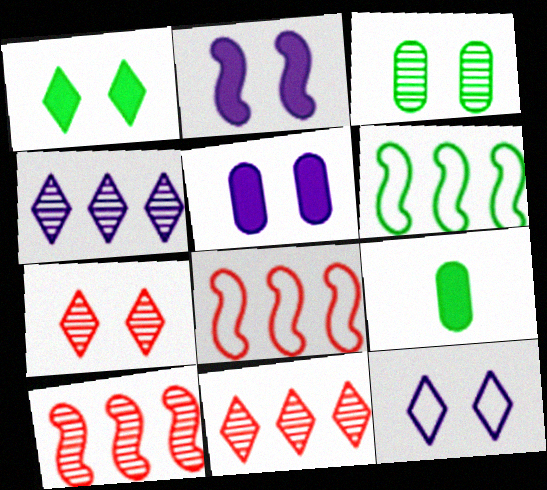[[1, 7, 12], 
[9, 10, 12]]